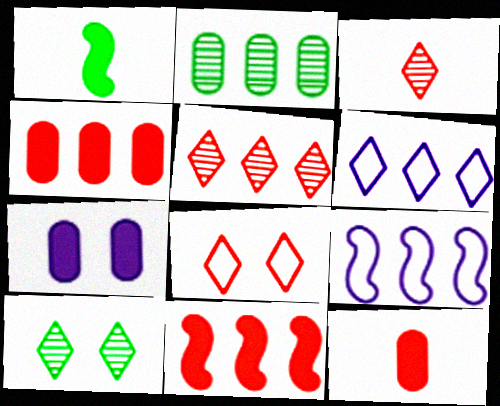[[2, 6, 11], 
[9, 10, 12]]